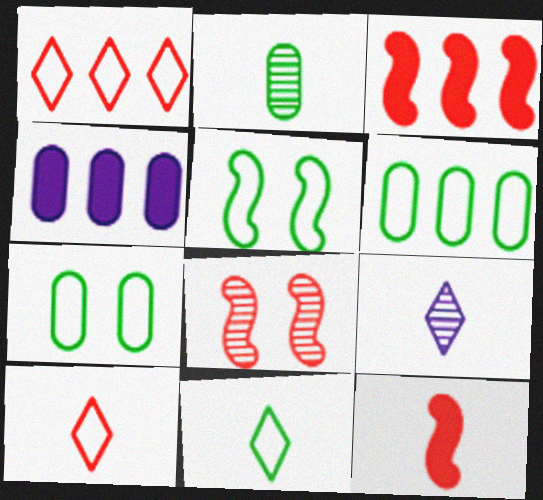[[3, 7, 9], 
[4, 8, 11], 
[5, 6, 11]]